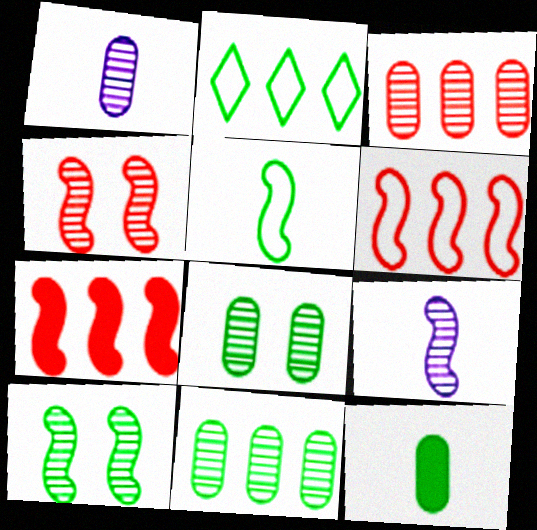[[1, 3, 8], 
[2, 10, 12]]